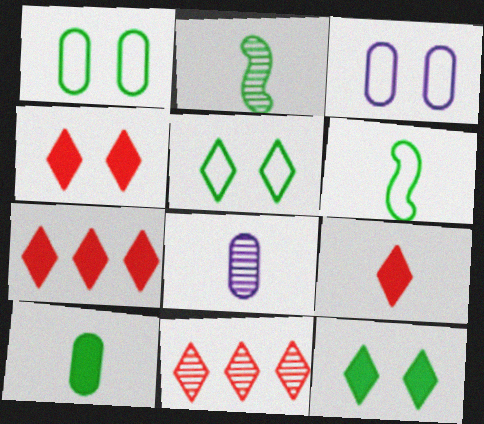[[2, 3, 7], 
[4, 7, 9], 
[6, 8, 9]]